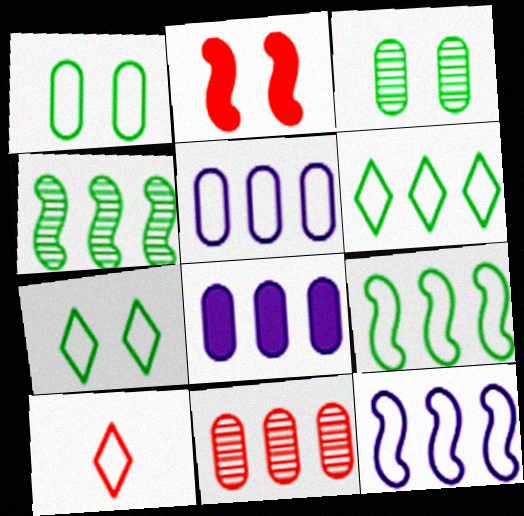[[1, 10, 12], 
[2, 10, 11]]